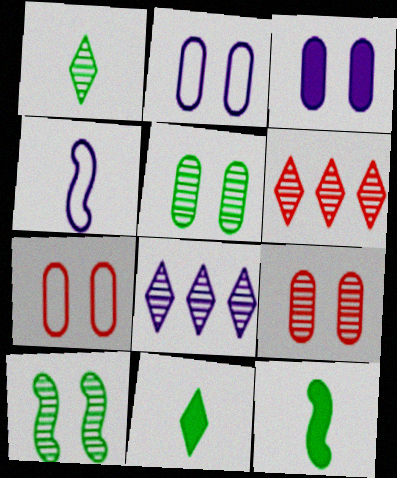[[2, 6, 12], 
[3, 4, 8], 
[3, 5, 7], 
[7, 8, 12]]